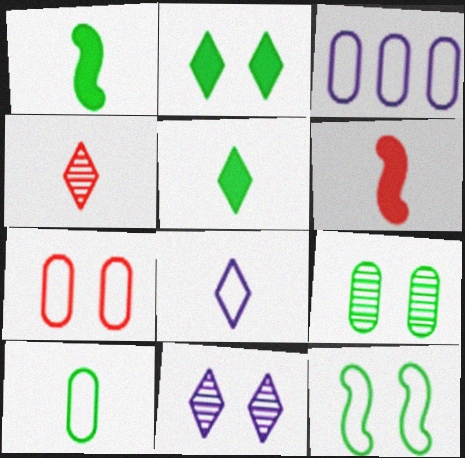[[2, 9, 12], 
[3, 7, 10], 
[4, 5, 8]]